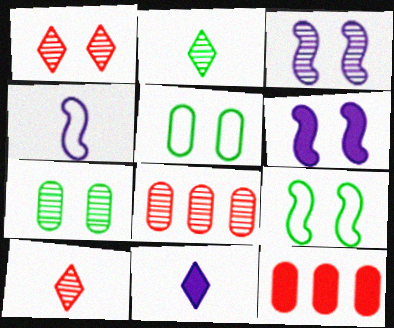[[1, 3, 7], 
[1, 5, 6], 
[2, 3, 8], 
[8, 9, 11]]